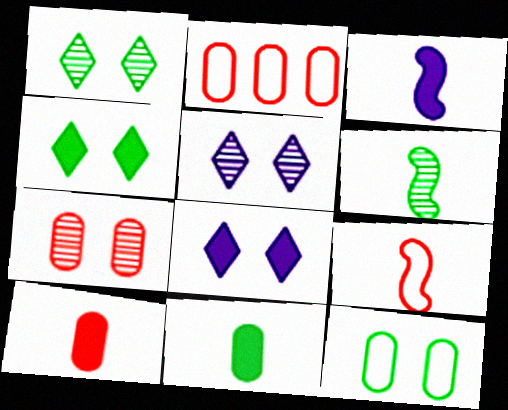[[1, 2, 3], 
[2, 6, 8], 
[2, 7, 10], 
[3, 6, 9]]